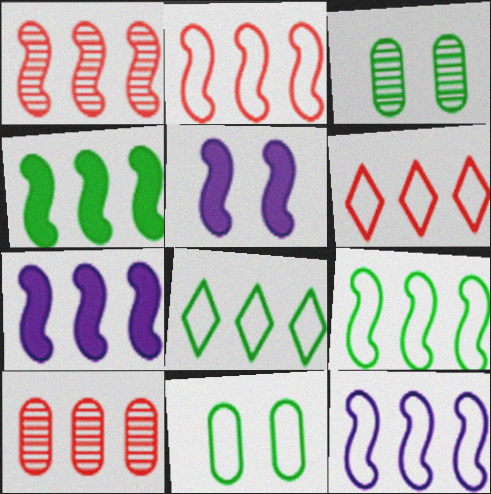[[1, 4, 12], 
[1, 7, 9], 
[2, 9, 12], 
[7, 8, 10]]